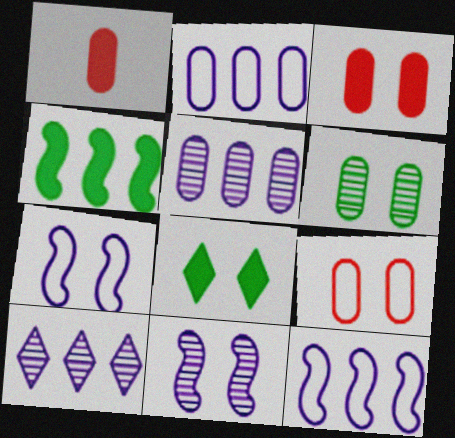[[1, 2, 6], 
[8, 9, 11]]